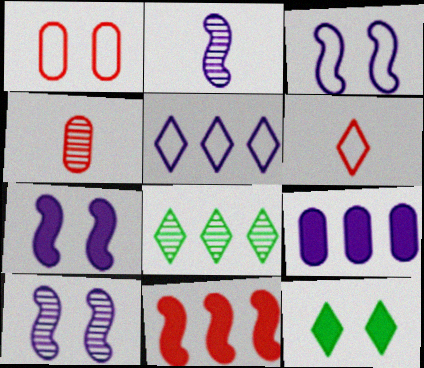[[1, 10, 12], 
[3, 7, 10], 
[4, 8, 10]]